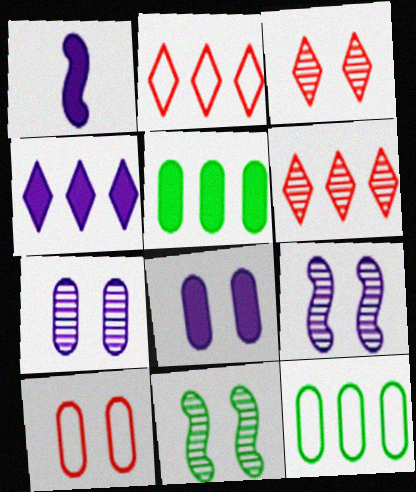[[1, 3, 12], 
[1, 4, 8], 
[3, 7, 11]]